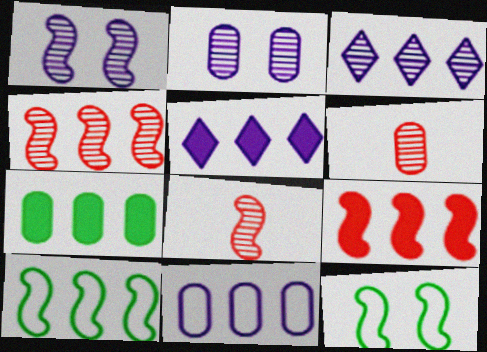[[5, 6, 12], 
[5, 7, 9]]